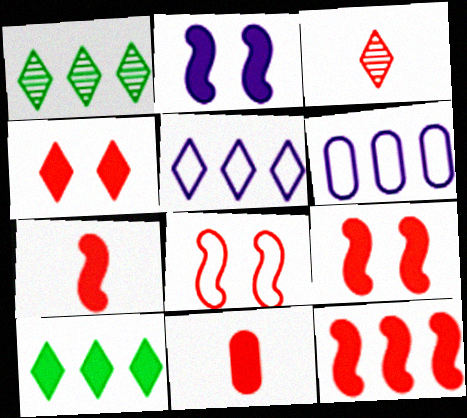[[1, 6, 12], 
[2, 10, 11], 
[4, 11, 12], 
[7, 9, 12]]